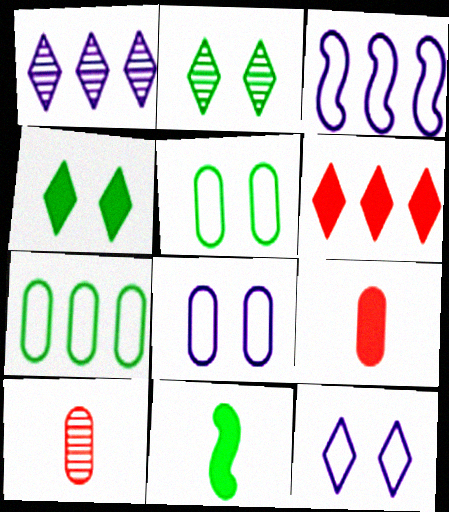[[2, 3, 9], 
[2, 7, 11], 
[3, 4, 10]]